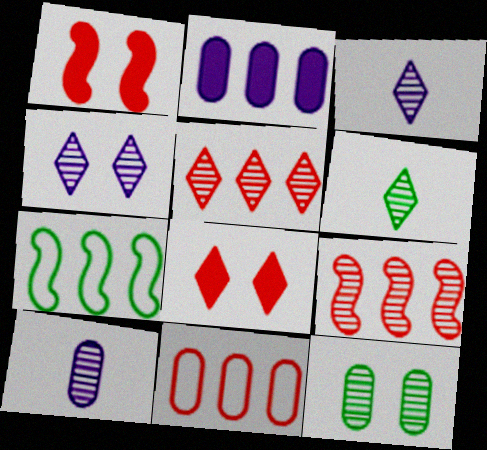[[2, 5, 7], 
[3, 9, 12], 
[4, 5, 6], 
[7, 8, 10]]